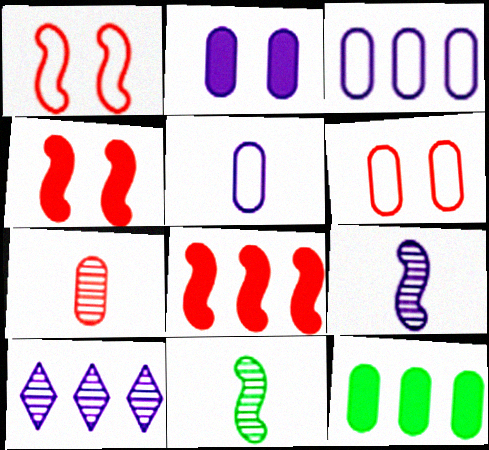[]